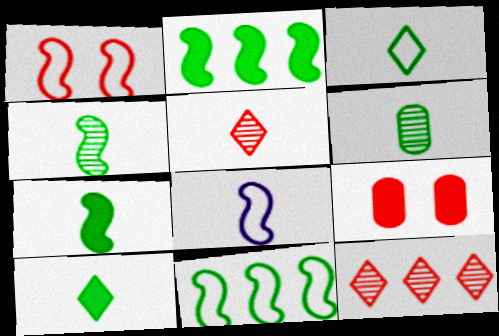[[1, 8, 11], 
[3, 6, 7]]